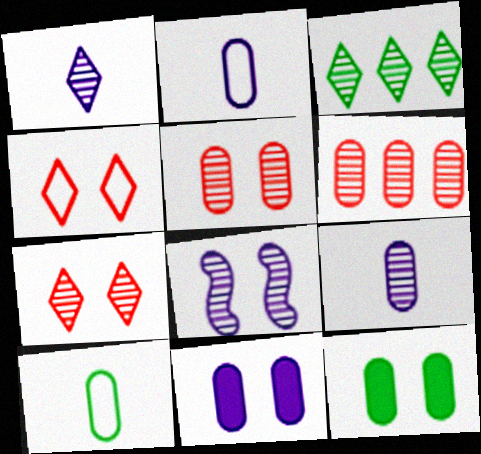[[1, 3, 7], 
[2, 6, 12], 
[4, 8, 12], 
[6, 10, 11]]